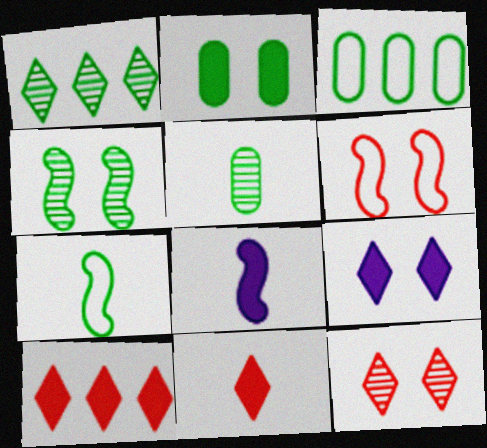[[1, 2, 7], 
[1, 4, 5], 
[2, 3, 5], 
[2, 8, 10], 
[3, 8, 12]]